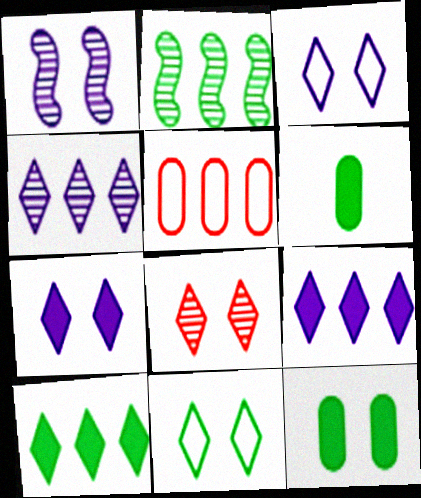[[2, 5, 9], 
[2, 6, 11], 
[7, 8, 11]]